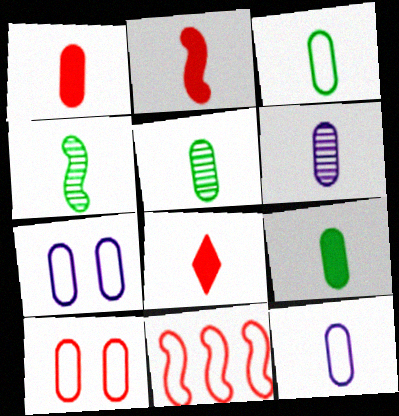[[1, 2, 8], 
[1, 3, 6], 
[1, 5, 12], 
[3, 5, 9], 
[4, 8, 12]]